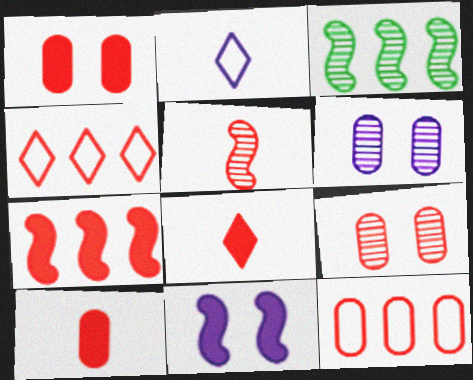[[1, 2, 3], 
[1, 4, 5], 
[1, 7, 8], 
[9, 10, 12]]